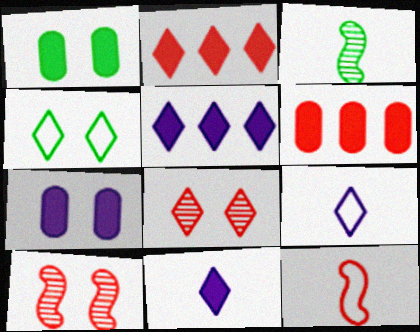[[4, 7, 10], 
[6, 8, 12]]